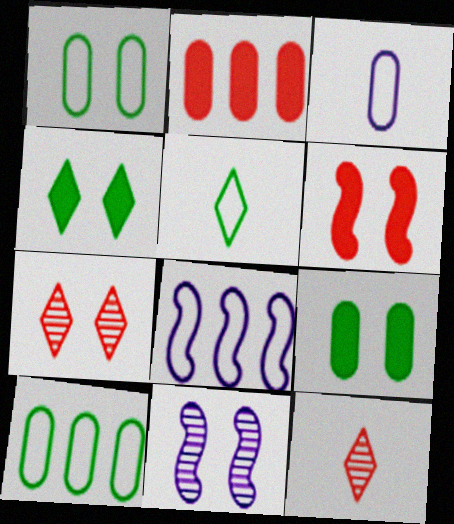[[2, 5, 11], 
[8, 9, 12]]